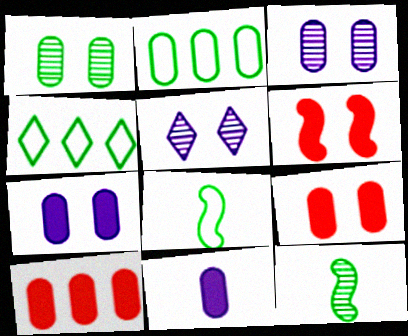[[5, 8, 10]]